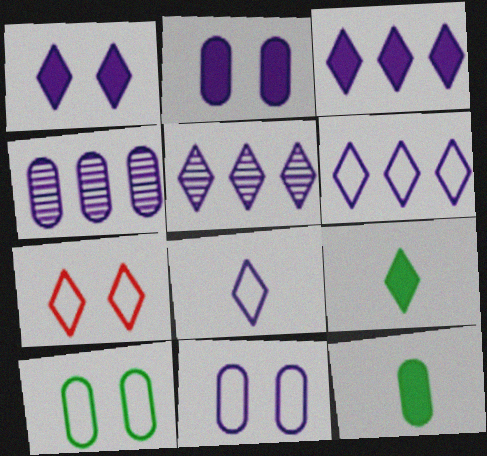[[1, 5, 8], 
[3, 5, 6], 
[5, 7, 9]]